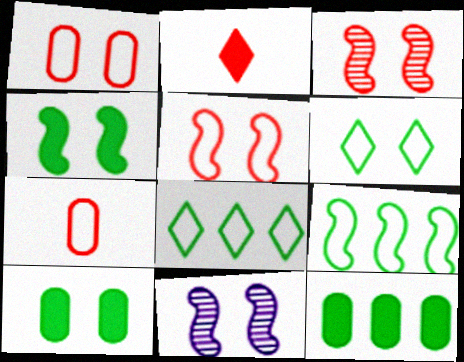[[4, 5, 11]]